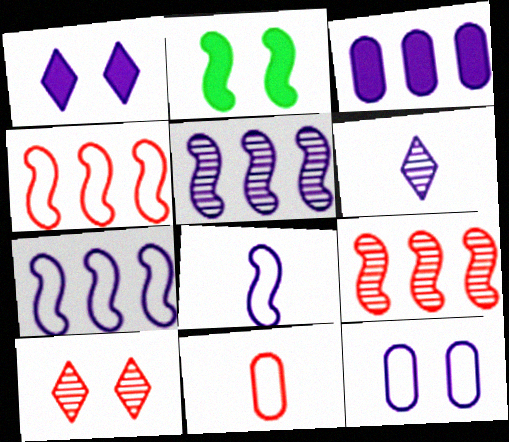[[2, 8, 9], 
[2, 10, 12]]